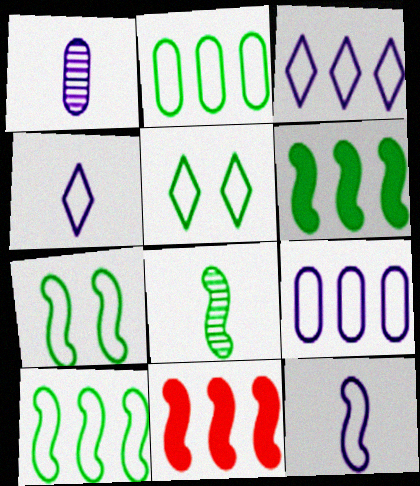[[1, 5, 11], 
[6, 7, 8]]